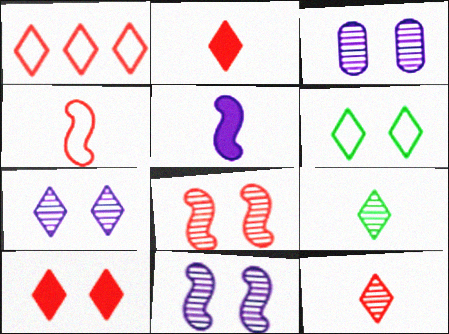[[1, 10, 12], 
[3, 7, 11], 
[6, 7, 10]]